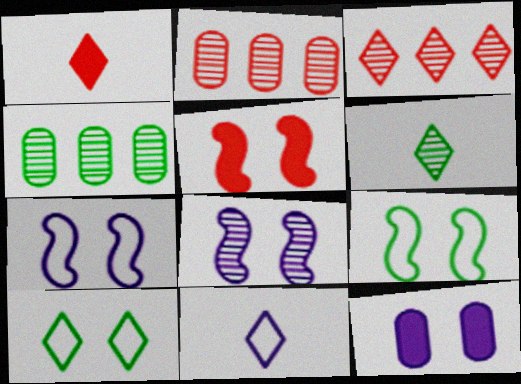[[1, 4, 7], 
[1, 6, 11], 
[2, 6, 8], 
[4, 5, 11], 
[5, 8, 9]]